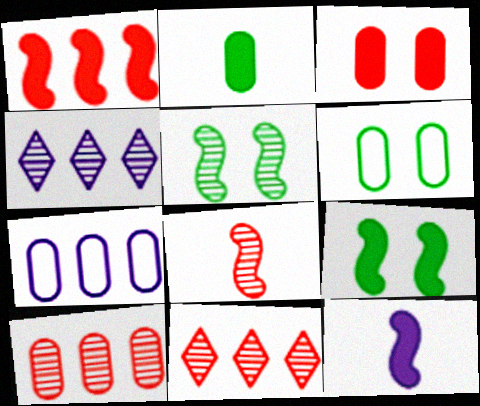[[1, 9, 12], 
[6, 11, 12]]